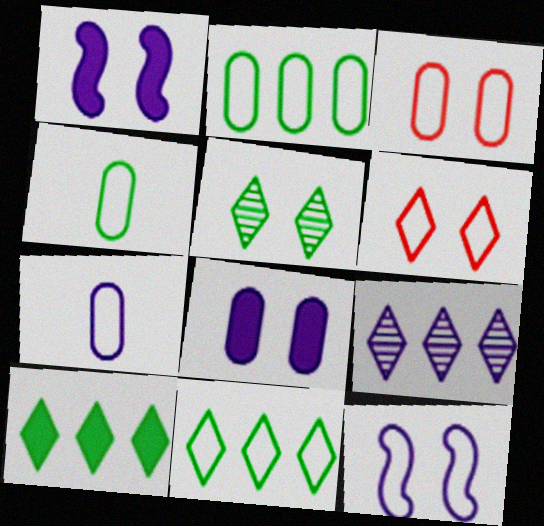[[1, 3, 5], 
[1, 7, 9], 
[2, 3, 7]]